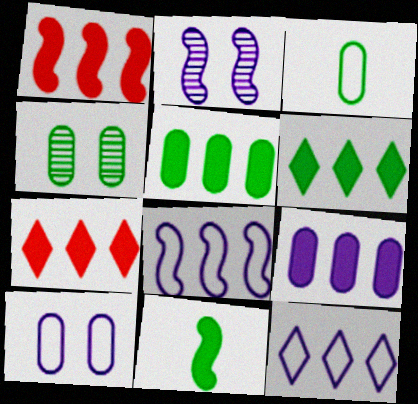[[1, 6, 9], 
[2, 3, 7], 
[3, 4, 5]]